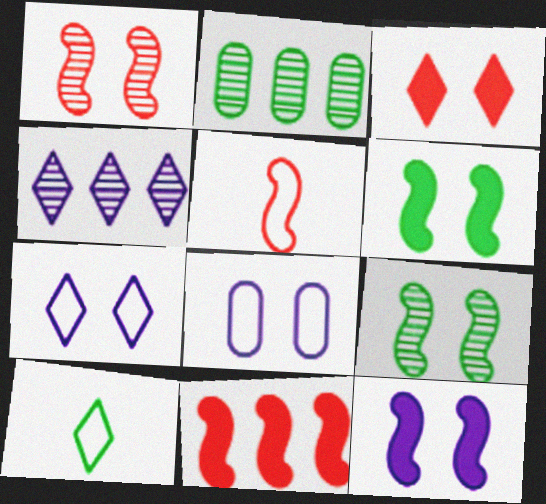[[1, 5, 11], 
[2, 6, 10], 
[3, 4, 10], 
[3, 8, 9]]